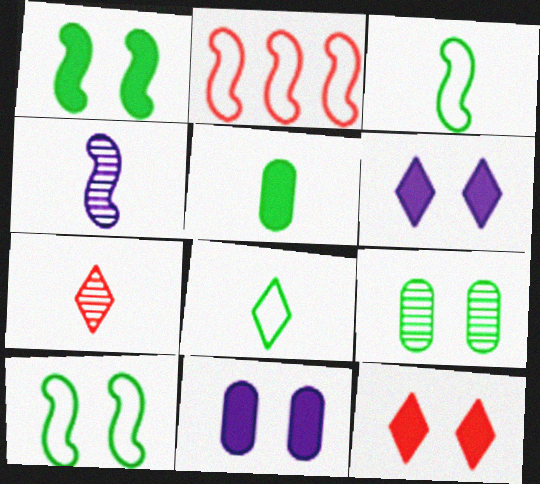[[1, 2, 4], 
[1, 11, 12]]